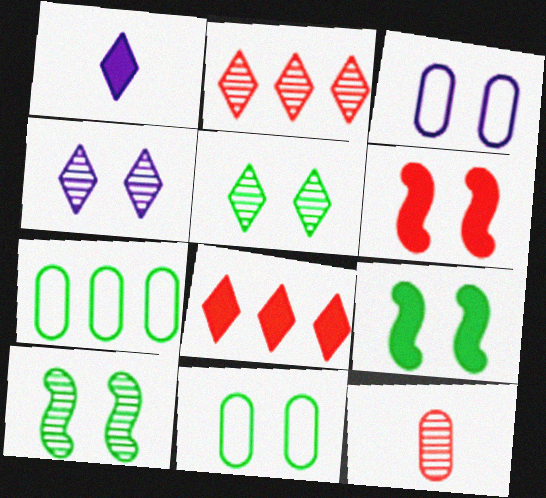[[3, 5, 6], 
[4, 6, 11], 
[5, 9, 11]]